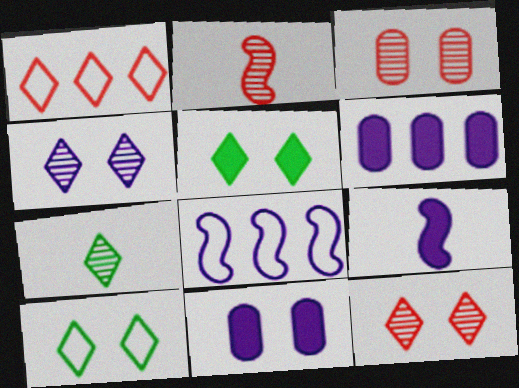[[2, 6, 10]]